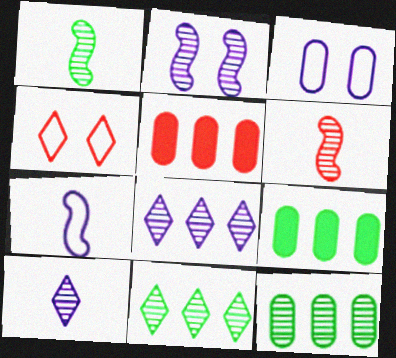[[4, 5, 6]]